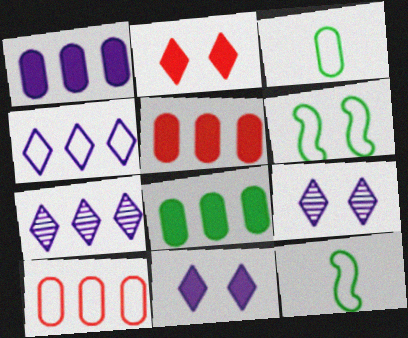[[1, 5, 8], 
[5, 9, 12]]